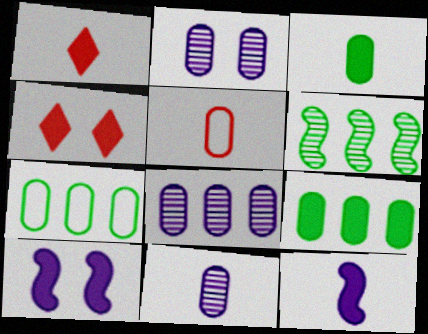[[1, 3, 12], 
[1, 9, 10], 
[2, 5, 9], 
[2, 8, 11], 
[3, 5, 11], 
[4, 9, 12]]